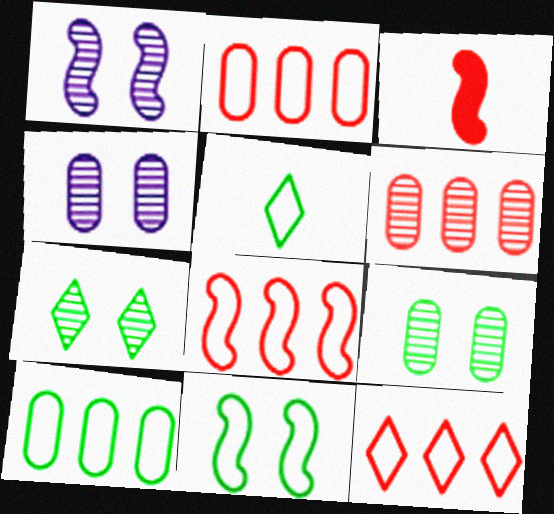[[2, 8, 12], 
[5, 10, 11]]